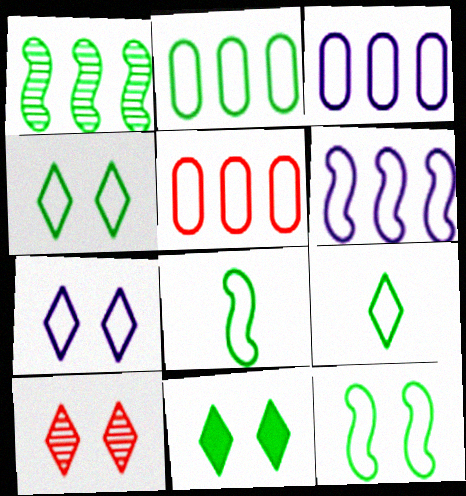[[2, 3, 5], 
[2, 4, 8], 
[2, 9, 12], 
[5, 7, 8], 
[7, 10, 11]]